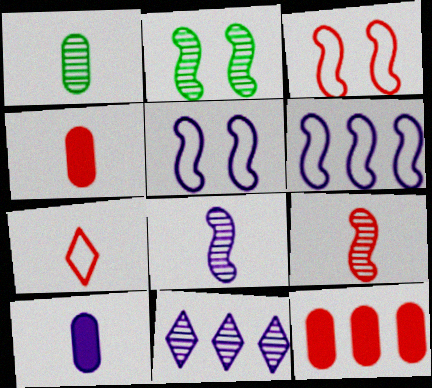[[4, 7, 9], 
[5, 10, 11]]